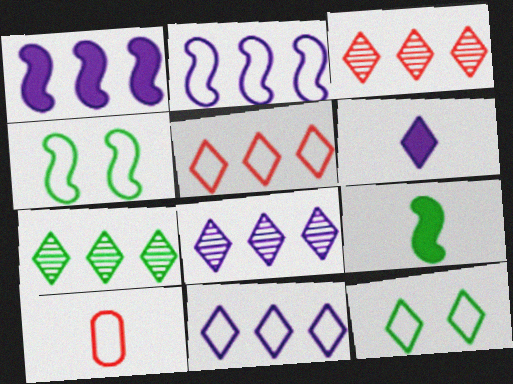[[2, 10, 12], 
[3, 6, 12], 
[3, 7, 8], 
[4, 10, 11]]